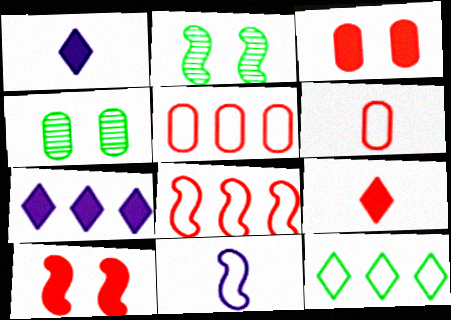[[1, 2, 5], 
[1, 4, 8], 
[2, 6, 7]]